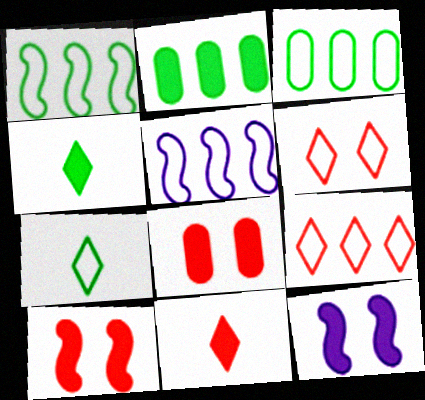[[2, 11, 12], 
[3, 5, 9]]